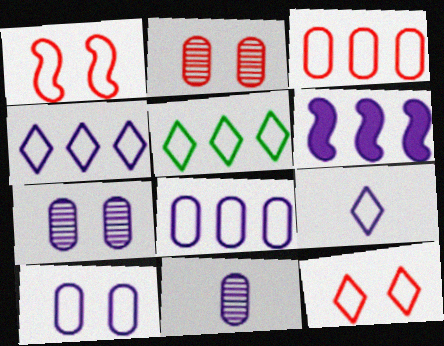[[5, 9, 12], 
[6, 7, 9]]